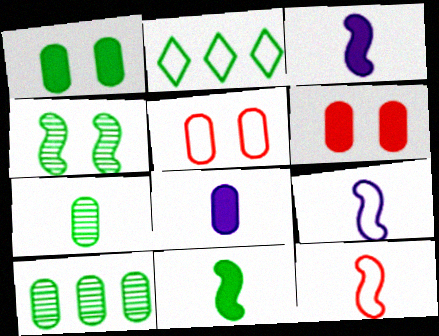[[2, 5, 9], 
[5, 8, 10]]